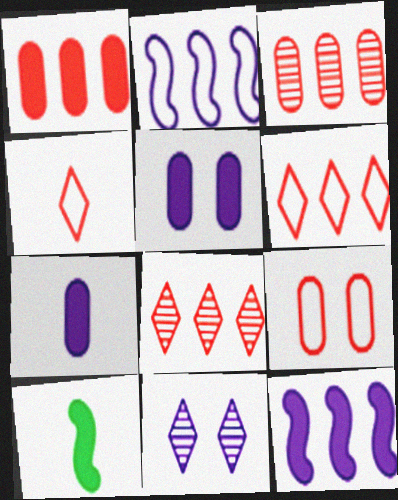[[2, 7, 11]]